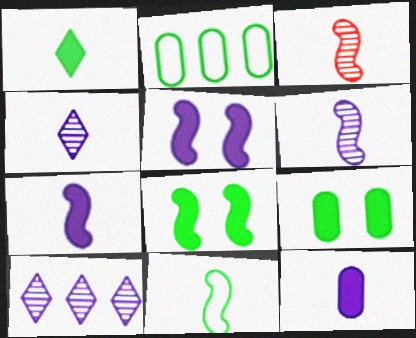[[3, 7, 11]]